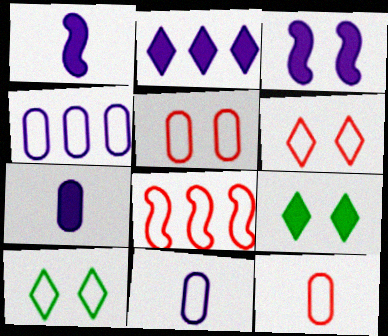[[2, 3, 7], 
[6, 8, 12], 
[8, 10, 11]]